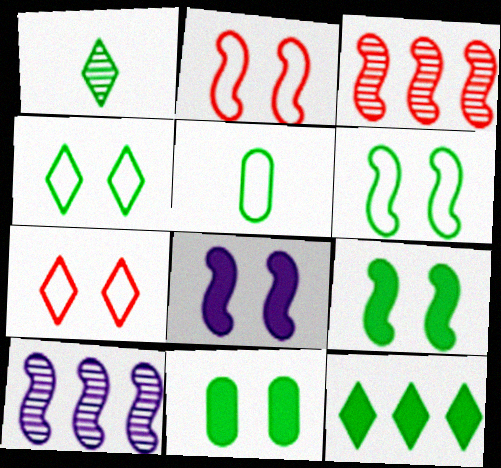[[1, 4, 12]]